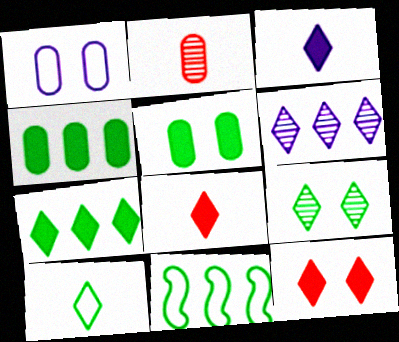[[1, 2, 4], 
[3, 7, 12], 
[6, 10, 12], 
[7, 9, 10]]